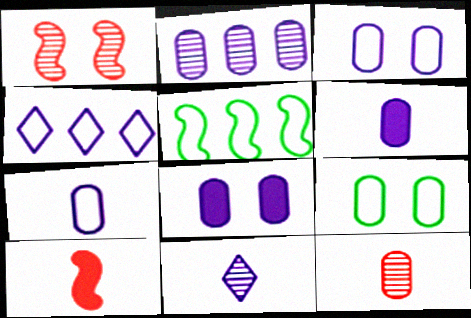[[2, 3, 6], 
[2, 7, 8]]